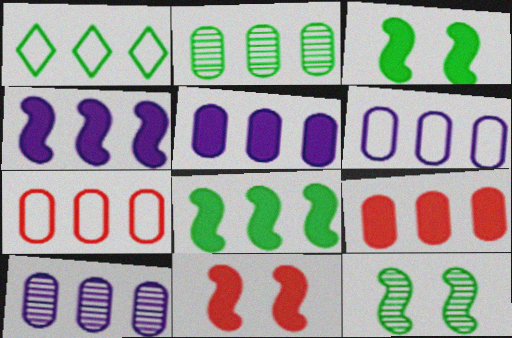[[1, 2, 8], 
[2, 5, 7], 
[2, 6, 9], 
[5, 6, 10]]